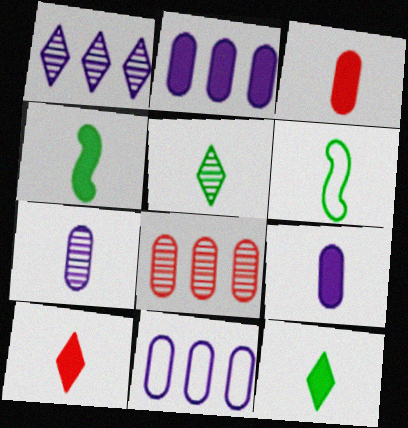[[4, 9, 10], 
[6, 7, 10]]